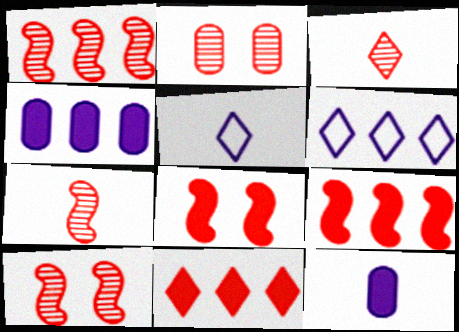[[1, 2, 3], 
[1, 7, 10]]